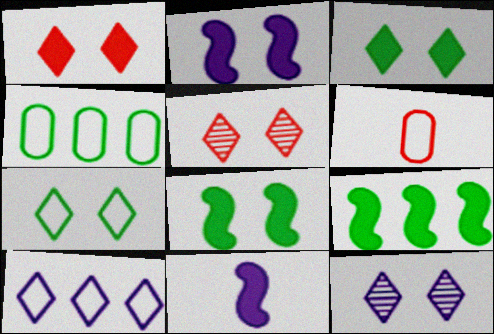[[1, 7, 12], 
[4, 5, 11], 
[6, 9, 12]]